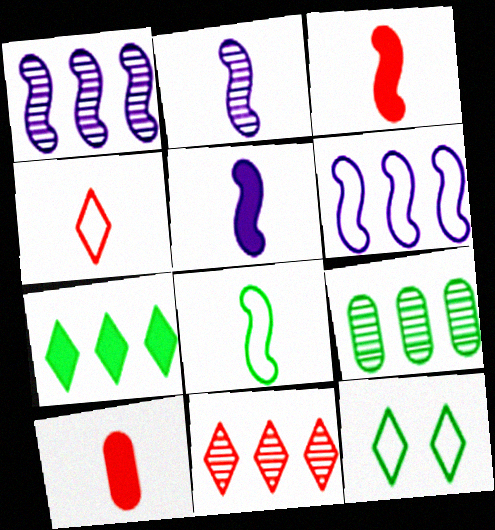[[1, 9, 11], 
[1, 10, 12], 
[2, 3, 8]]